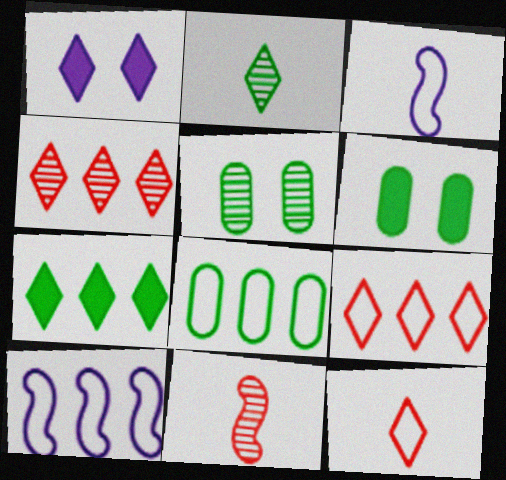[[1, 2, 9], 
[1, 8, 11], 
[3, 4, 6], 
[8, 9, 10]]